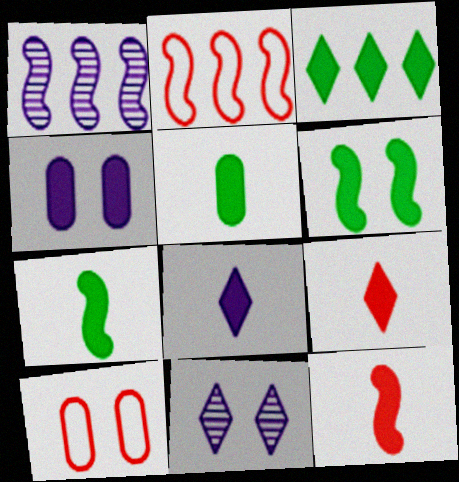[[2, 5, 11], 
[3, 4, 12], 
[3, 5, 6], 
[5, 8, 12], 
[6, 10, 11]]